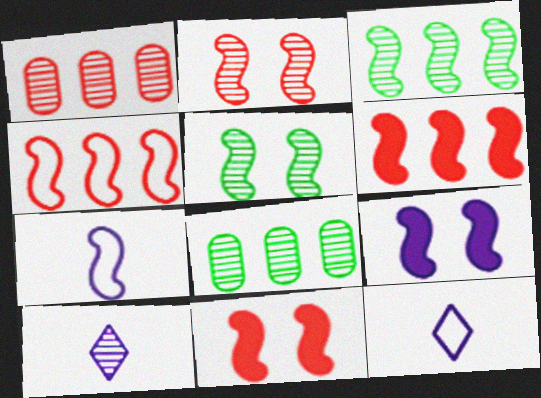[[1, 5, 10], 
[2, 8, 10], 
[3, 7, 11], 
[5, 6, 7], 
[8, 11, 12]]